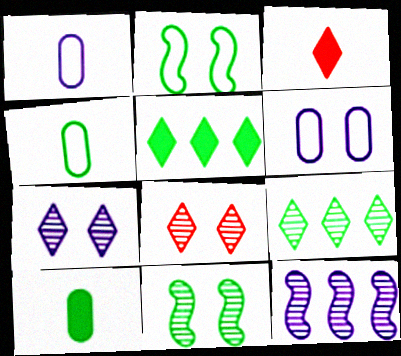[[2, 9, 10], 
[4, 5, 11]]